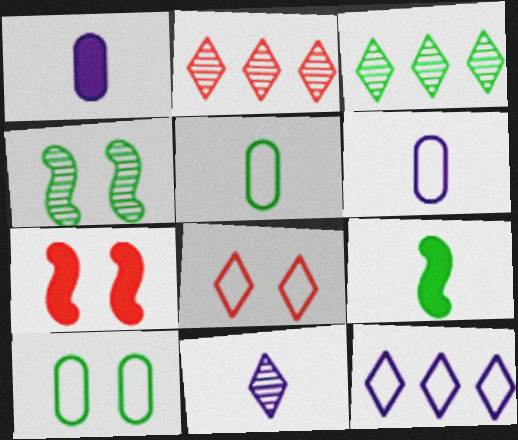[[3, 6, 7], 
[3, 9, 10]]